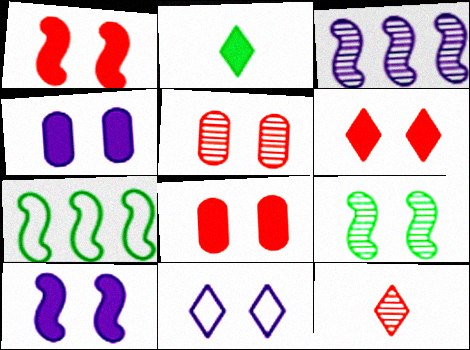[[1, 6, 8], 
[4, 7, 12], 
[8, 9, 11]]